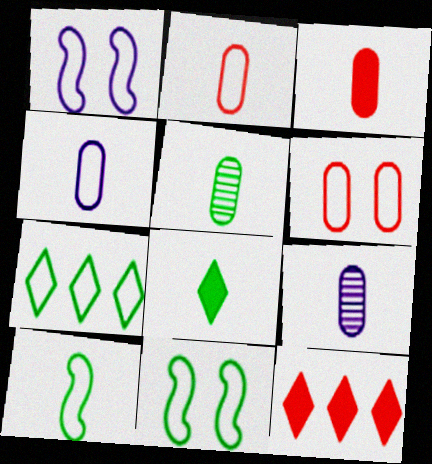[[1, 2, 7], 
[1, 5, 12], 
[3, 4, 5], 
[5, 8, 10], 
[9, 11, 12]]